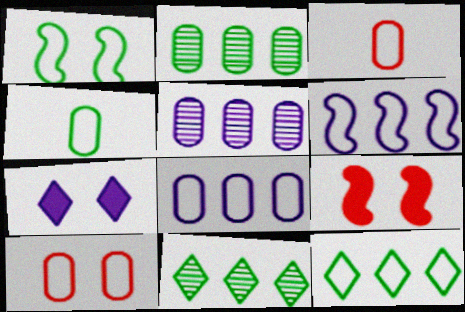[[1, 4, 12], 
[4, 8, 10]]